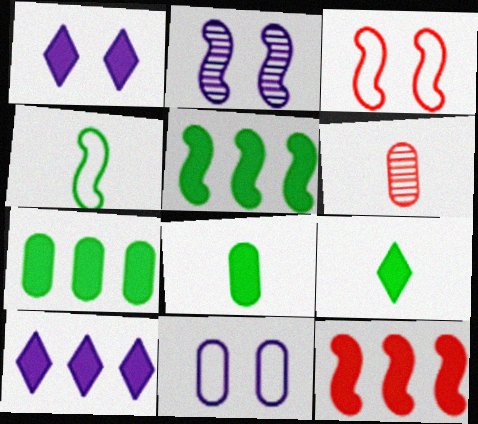[[1, 2, 11], 
[1, 8, 12], 
[2, 4, 12], 
[6, 7, 11], 
[7, 10, 12]]